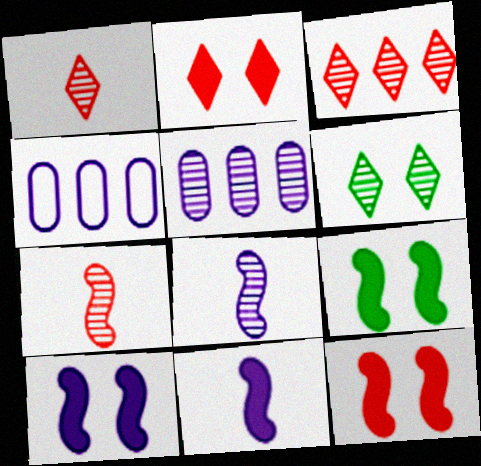[[1, 4, 9], 
[5, 6, 7], 
[9, 10, 12]]